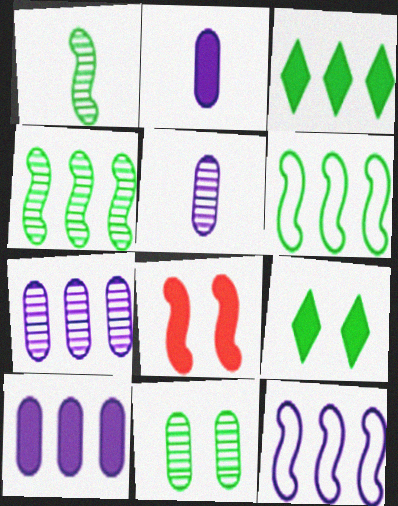[[1, 8, 12], 
[2, 3, 8]]